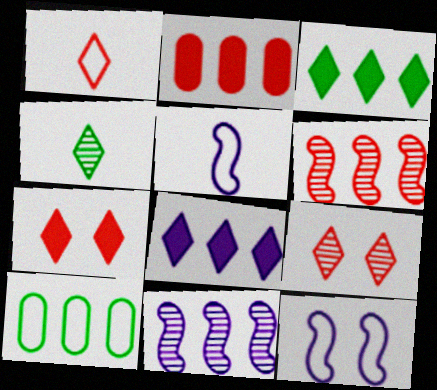[[1, 10, 12], 
[2, 4, 12], 
[6, 8, 10]]